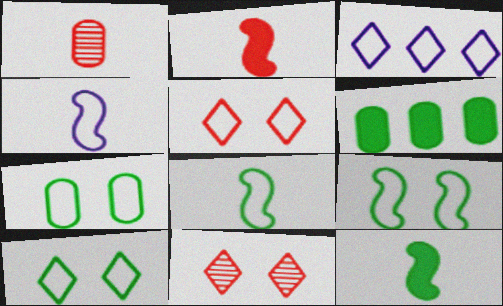[[4, 6, 11], 
[7, 9, 10]]